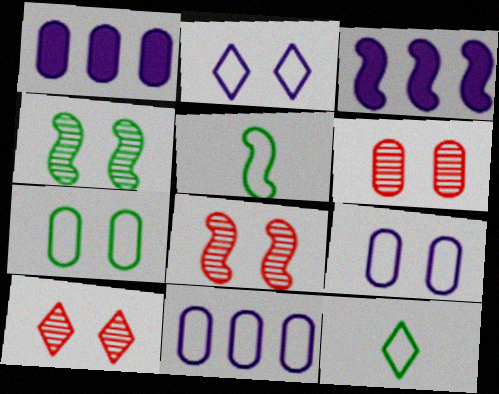[[1, 5, 10], 
[1, 8, 12], 
[3, 5, 8], 
[3, 6, 12], 
[6, 8, 10]]